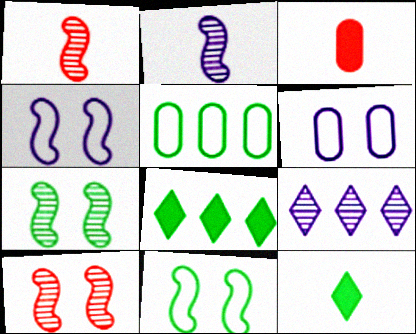[[1, 6, 8], 
[3, 9, 11], 
[5, 7, 12]]